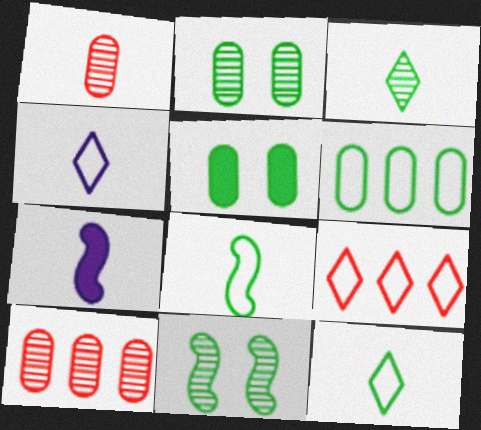[[1, 7, 12], 
[2, 7, 9]]